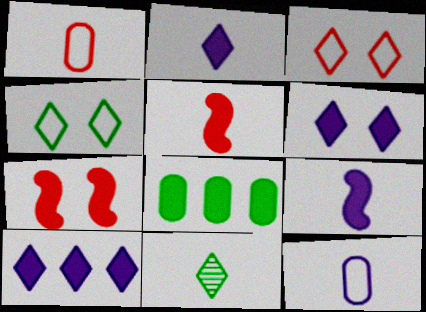[[1, 9, 11], 
[2, 6, 10], 
[2, 7, 8], 
[3, 10, 11], 
[5, 6, 8], 
[5, 11, 12]]